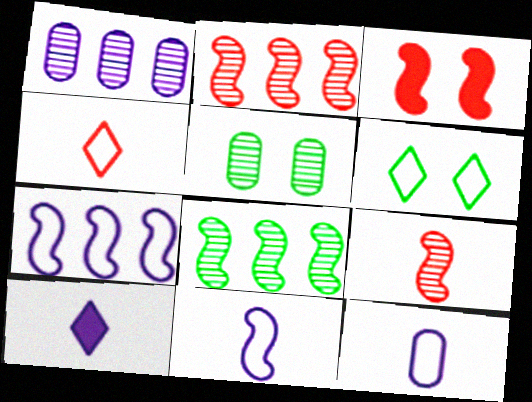[[3, 8, 11]]